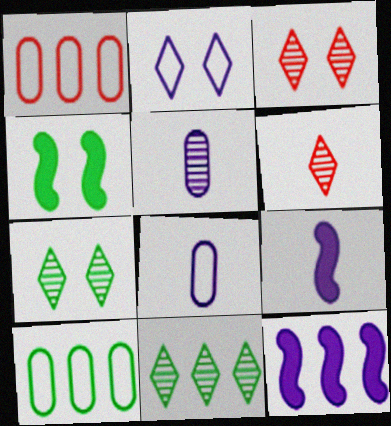[[1, 7, 9], 
[1, 11, 12], 
[2, 5, 12], 
[3, 9, 10]]